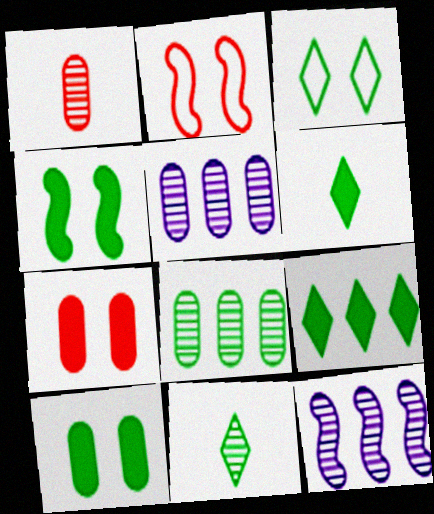[[2, 5, 6], 
[3, 9, 11]]